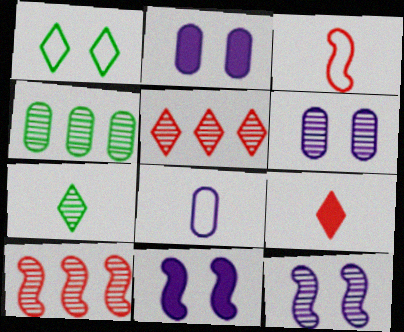[[6, 7, 10]]